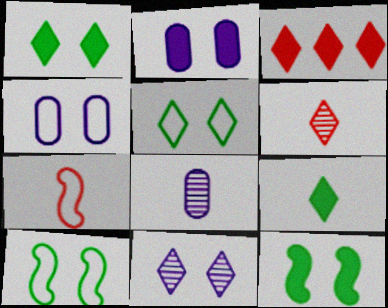[[3, 8, 10], 
[7, 8, 9]]